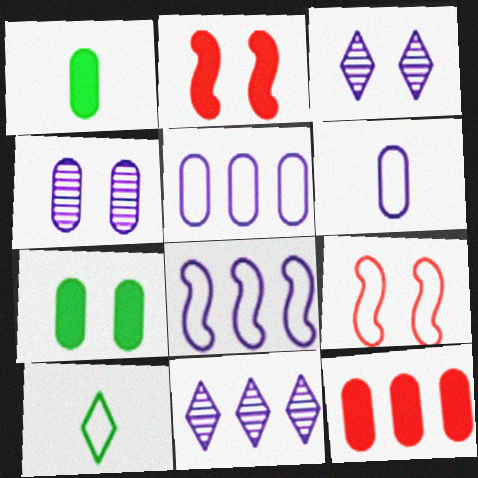[[1, 9, 11], 
[3, 7, 9], 
[5, 9, 10]]